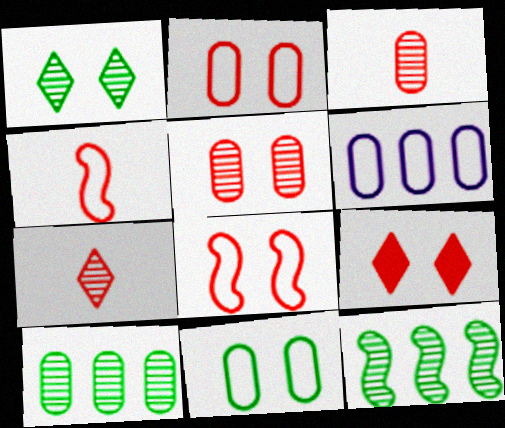[[5, 8, 9]]